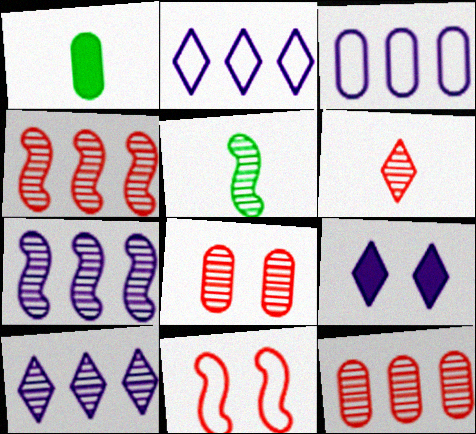[[1, 3, 8], 
[1, 10, 11], 
[4, 6, 8], 
[5, 8, 10]]